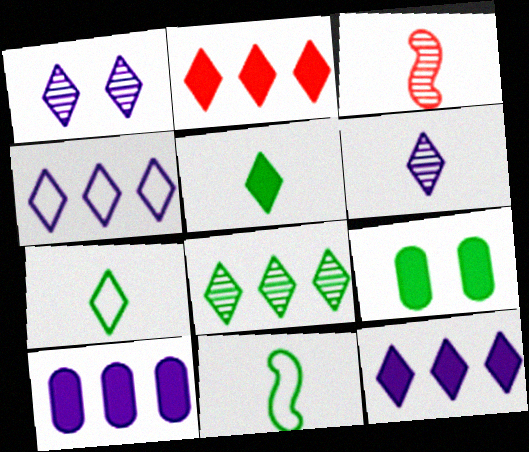[[1, 2, 7], 
[2, 4, 8], 
[3, 4, 9], 
[8, 9, 11]]